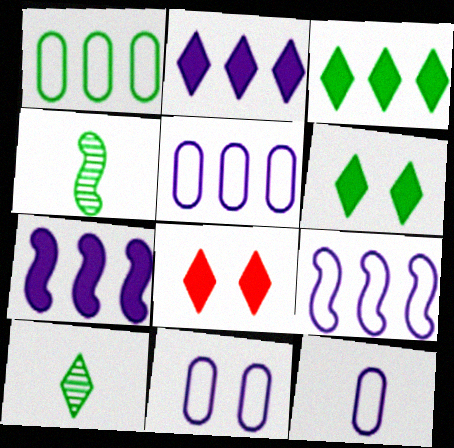[[1, 4, 6], 
[4, 5, 8], 
[5, 11, 12]]